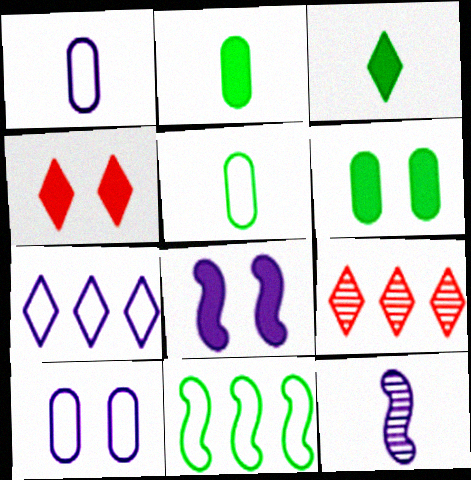[[4, 6, 8], 
[5, 8, 9]]